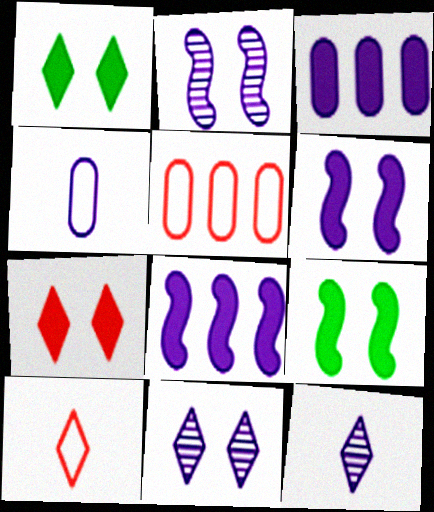[[4, 8, 11], 
[5, 9, 12]]